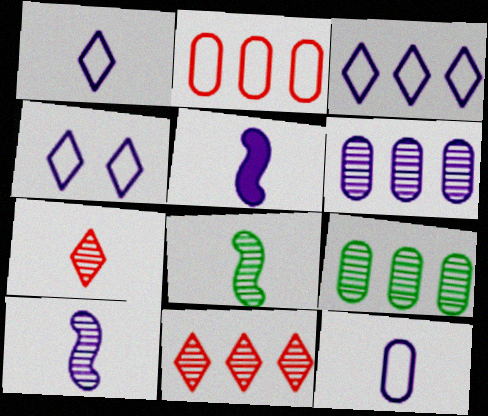[[1, 3, 4], 
[4, 5, 6]]